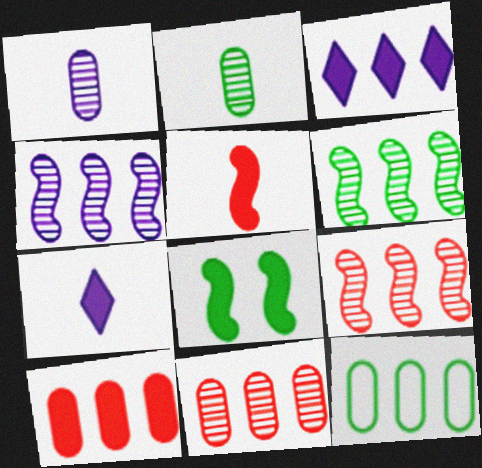[[3, 9, 12], 
[4, 6, 9], 
[7, 8, 10]]